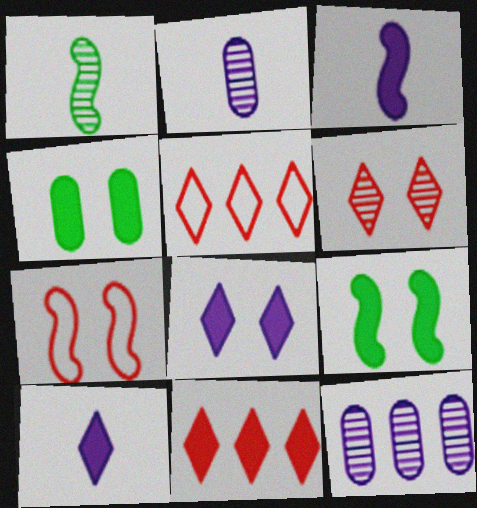[[1, 6, 12], 
[2, 5, 9], 
[3, 4, 11]]